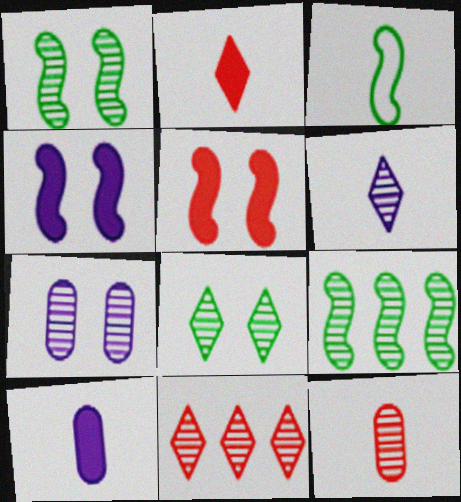[[6, 8, 11]]